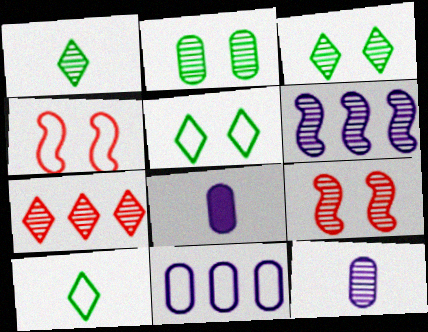[[4, 10, 11]]